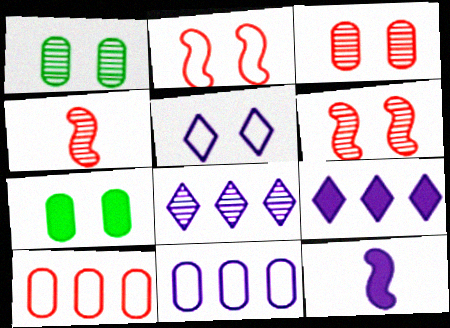[[1, 4, 8], 
[5, 6, 7]]